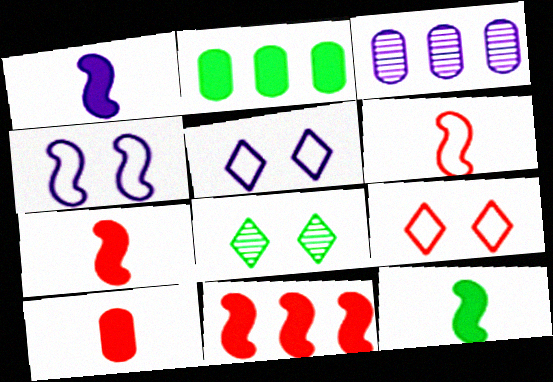[[1, 3, 5], 
[1, 7, 12], 
[3, 9, 12]]